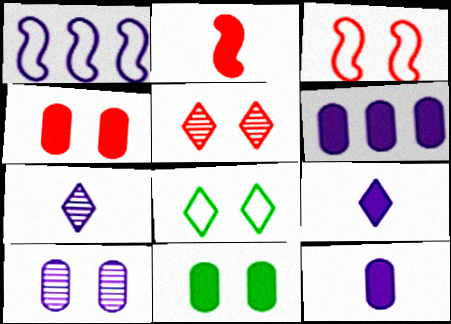[[1, 9, 10], 
[3, 4, 5]]